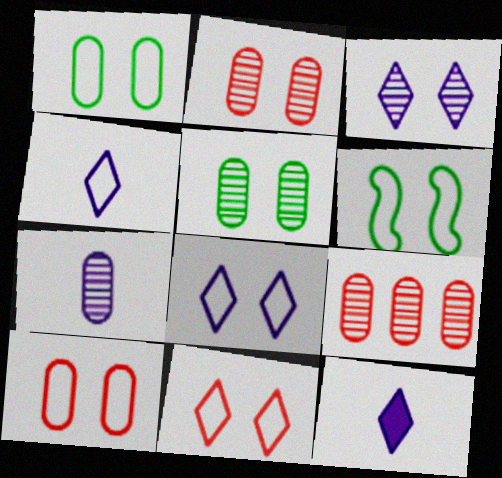[[5, 7, 9], 
[6, 8, 10], 
[6, 9, 12]]